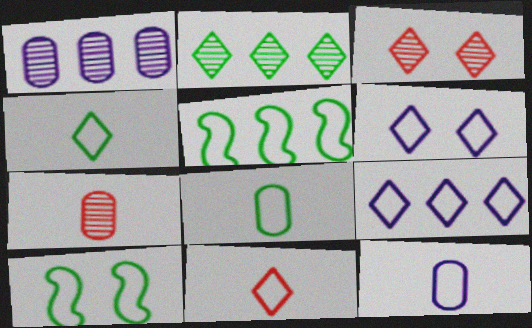[]